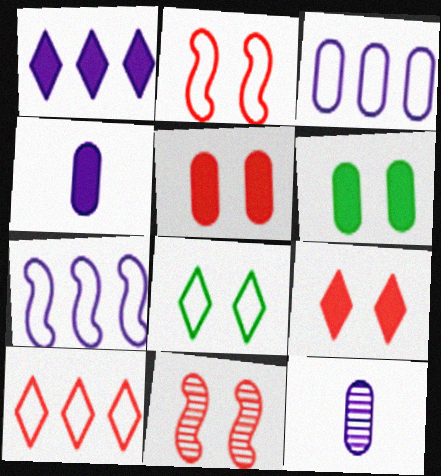[]